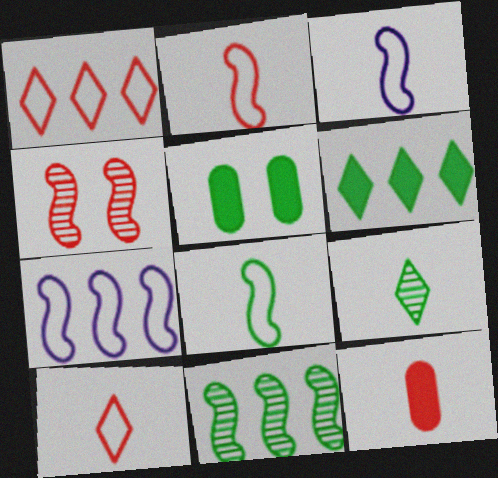[[1, 4, 12], 
[2, 3, 8], 
[3, 9, 12]]